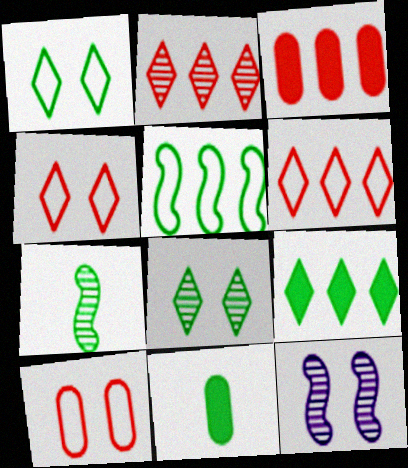[[5, 8, 11], 
[6, 11, 12]]